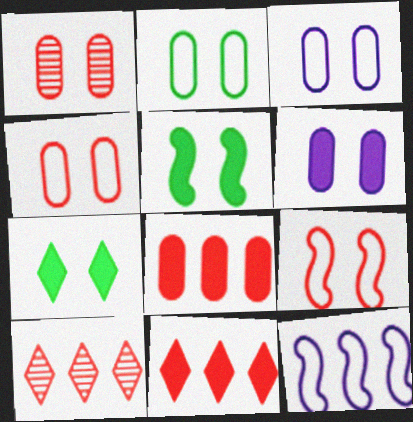[[1, 2, 6], 
[2, 3, 4]]